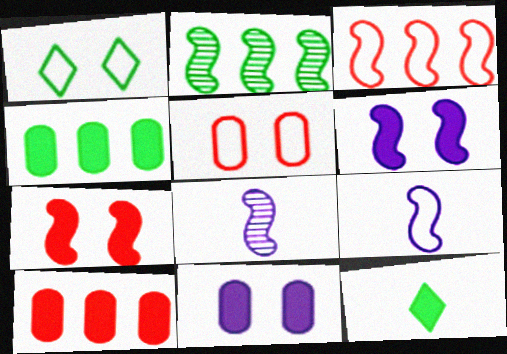[[1, 8, 10], 
[2, 7, 9], 
[6, 10, 12]]